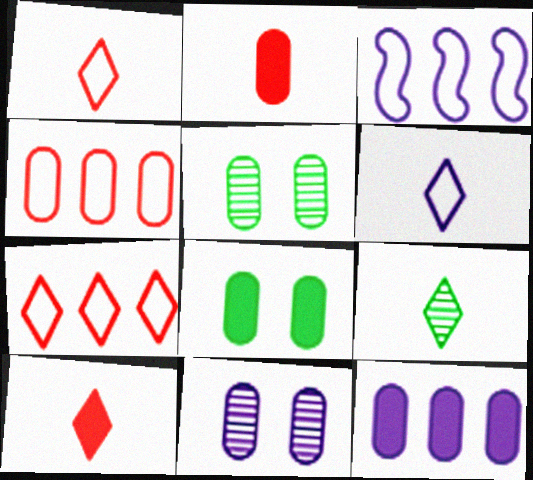[[2, 8, 12], 
[3, 5, 10], 
[6, 9, 10]]